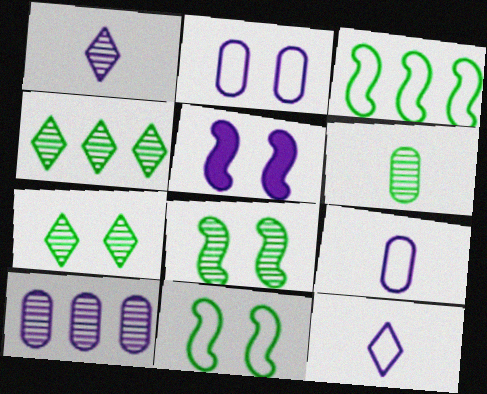[[4, 6, 8], 
[5, 10, 12]]